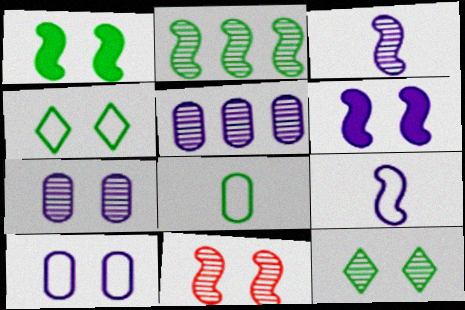[[2, 3, 11], 
[7, 11, 12]]